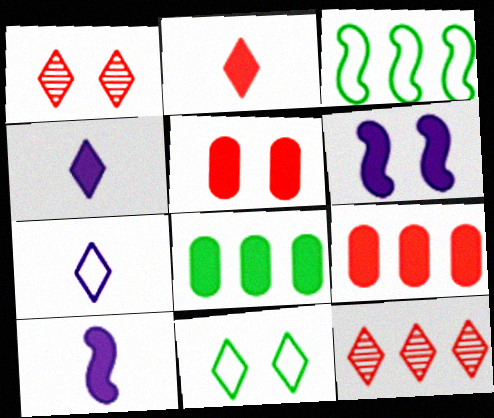[[2, 6, 8], 
[4, 11, 12]]